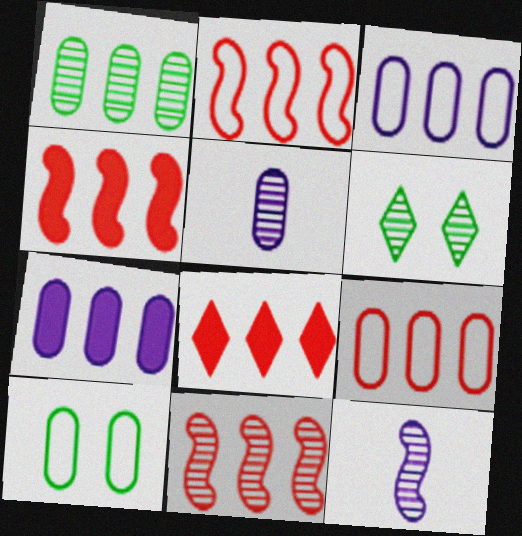[[1, 7, 9], 
[2, 4, 11], 
[5, 6, 11], 
[8, 9, 11], 
[8, 10, 12]]